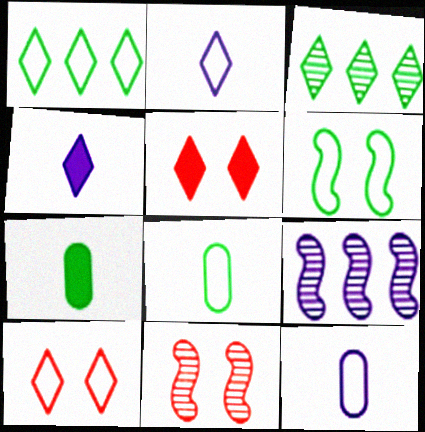[[1, 2, 10], 
[1, 6, 8], 
[2, 3, 5], 
[3, 4, 10], 
[3, 6, 7], 
[5, 8, 9], 
[7, 9, 10]]